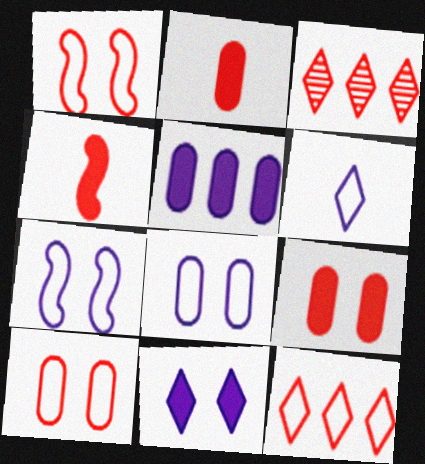[[1, 2, 3], 
[3, 4, 10]]